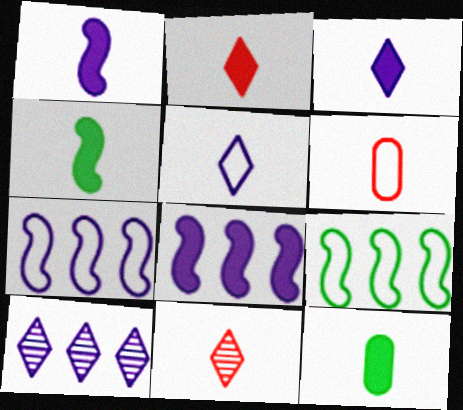[[1, 2, 12]]